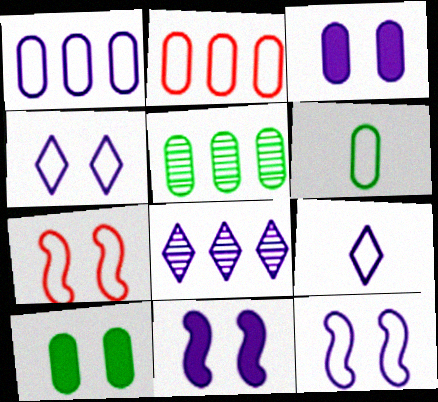[[1, 9, 12], 
[5, 6, 10]]